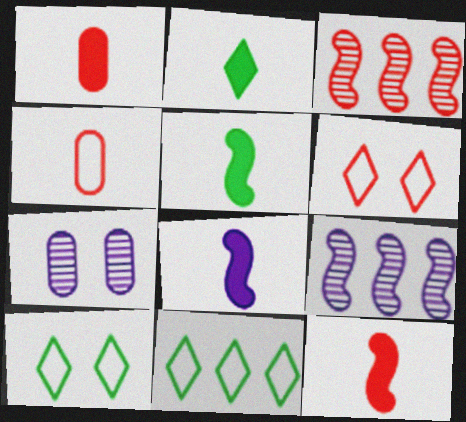[[1, 2, 8], 
[1, 3, 6], 
[1, 9, 10], 
[5, 8, 12], 
[7, 11, 12]]